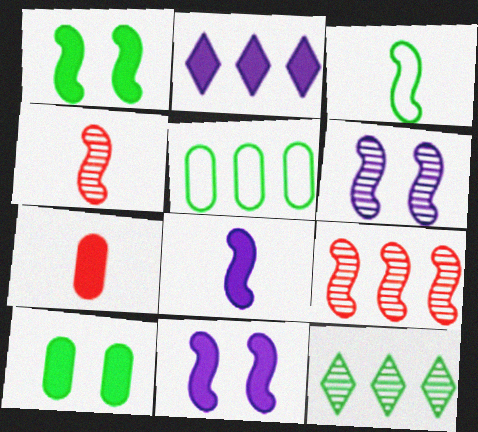[[1, 2, 7], 
[2, 5, 9], 
[3, 4, 8], 
[3, 9, 11], 
[3, 10, 12]]